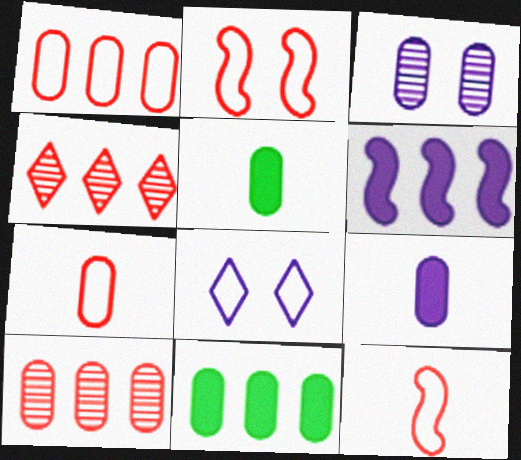[[1, 3, 5], 
[3, 7, 11]]